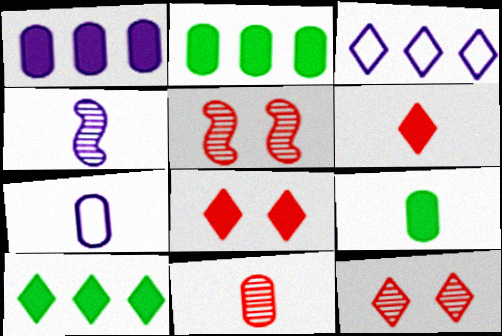[[3, 5, 9], 
[5, 7, 10], 
[7, 9, 11]]